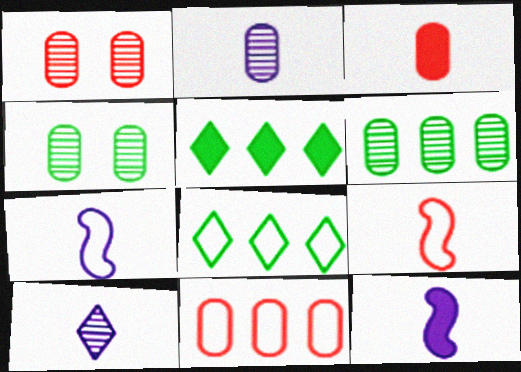[[1, 2, 6], 
[1, 3, 11], 
[1, 5, 7], 
[1, 8, 12]]